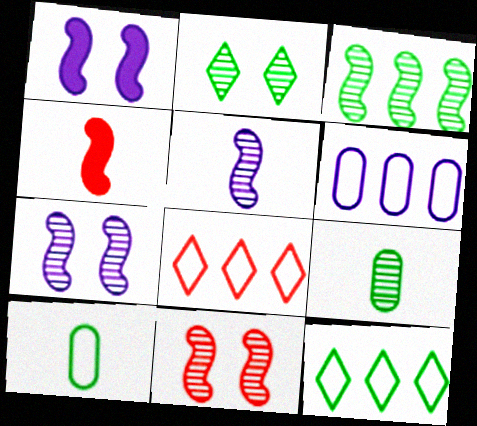[[1, 8, 9], 
[2, 3, 9], 
[2, 4, 6], 
[3, 5, 11]]